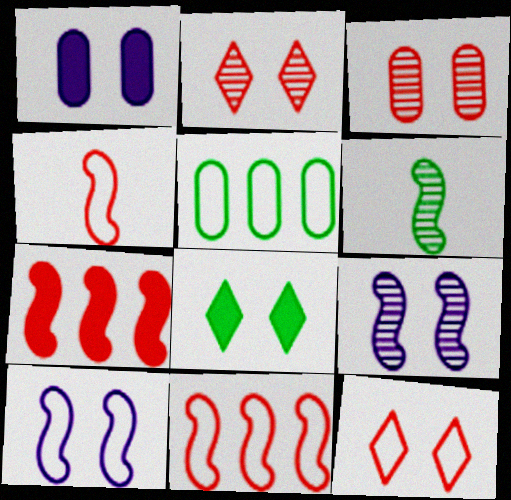[[3, 8, 10], 
[5, 6, 8], 
[6, 7, 10]]